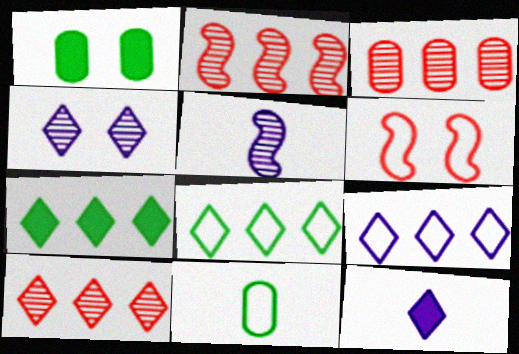[[1, 4, 6], 
[2, 3, 10], 
[4, 9, 12], 
[6, 9, 11], 
[7, 9, 10]]